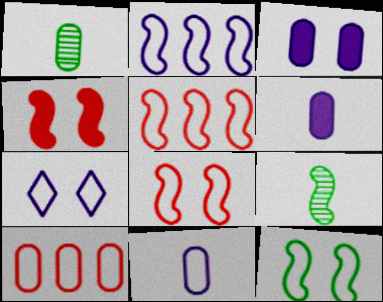[[1, 3, 10], 
[2, 4, 9], 
[2, 7, 11]]